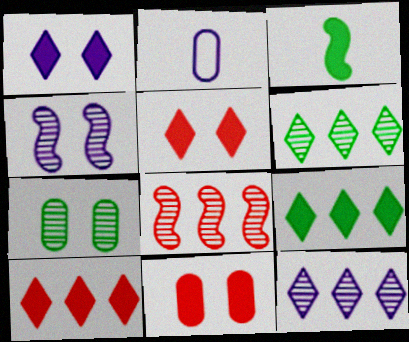[]